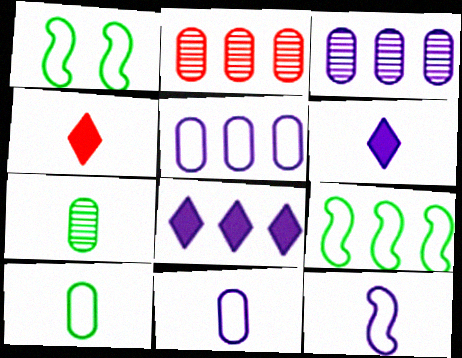[[1, 2, 6], 
[1, 3, 4], 
[2, 8, 9], 
[4, 7, 12]]